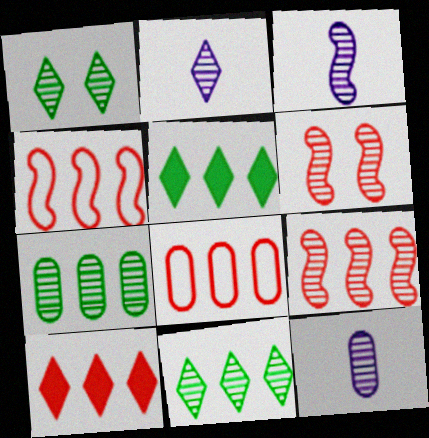[[1, 9, 12], 
[2, 3, 12], 
[2, 6, 7], 
[6, 11, 12], 
[8, 9, 10]]